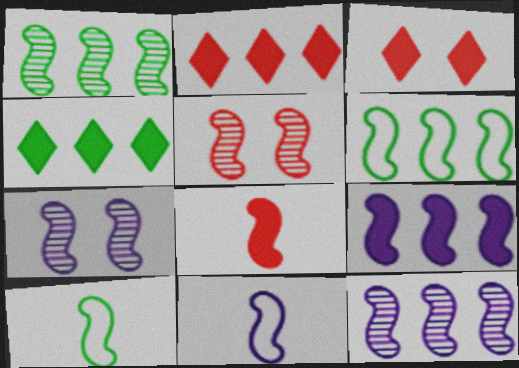[[5, 9, 10], 
[6, 7, 8], 
[7, 9, 11]]